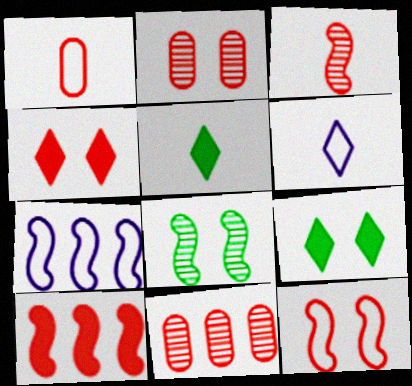[[2, 4, 12], 
[2, 5, 7], 
[3, 10, 12]]